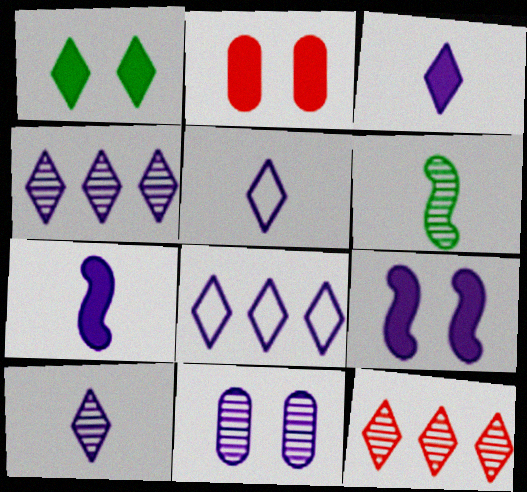[[1, 2, 9], 
[1, 5, 12], 
[2, 6, 8], 
[3, 5, 10], 
[6, 11, 12], 
[7, 8, 11]]